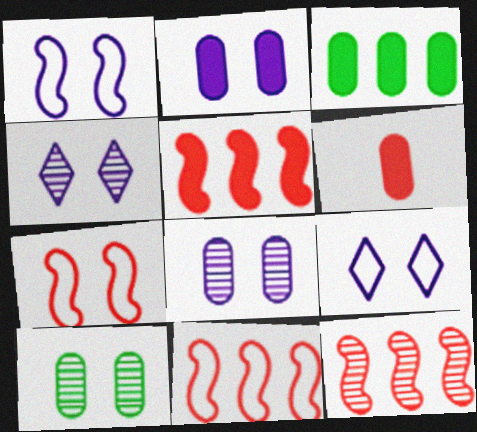[[1, 2, 4], 
[2, 3, 6], 
[5, 11, 12]]